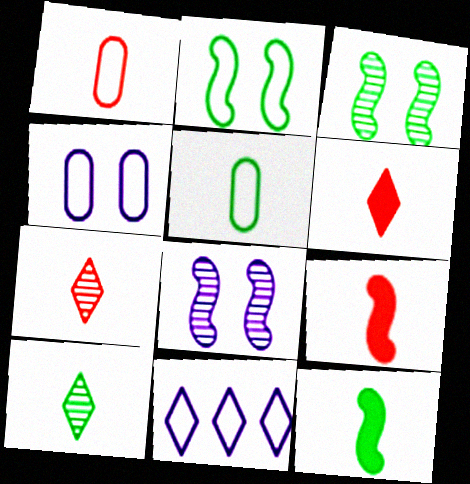[[1, 2, 11], 
[1, 7, 9], 
[5, 10, 12]]